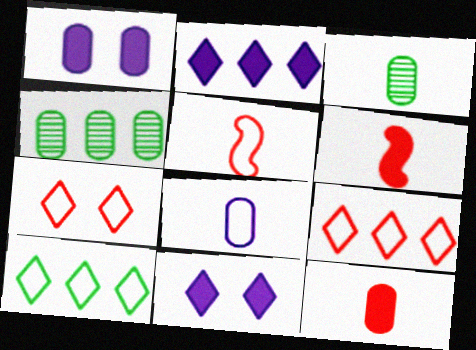[[3, 8, 12], 
[4, 5, 11]]